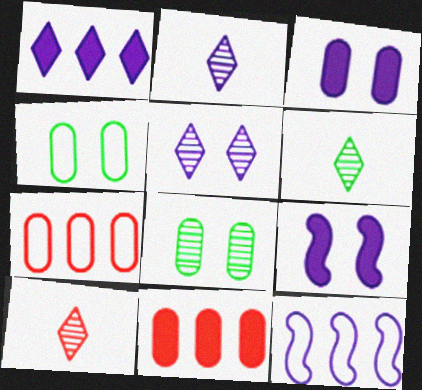[[2, 3, 12], 
[2, 6, 10], 
[6, 7, 9]]